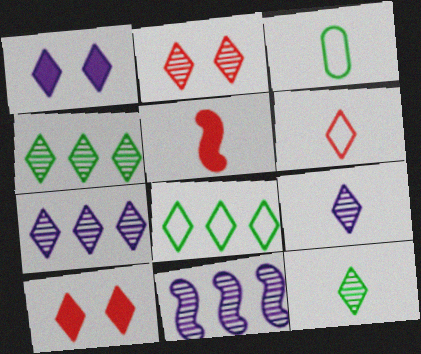[[1, 4, 6], 
[2, 4, 9], 
[2, 7, 12], 
[3, 5, 9], 
[3, 10, 11], 
[8, 9, 10]]